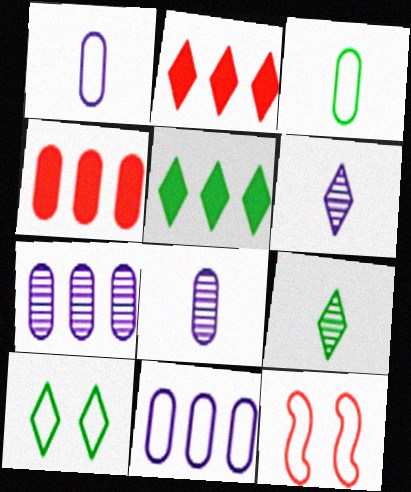[[2, 6, 10], 
[5, 8, 12], 
[5, 9, 10]]